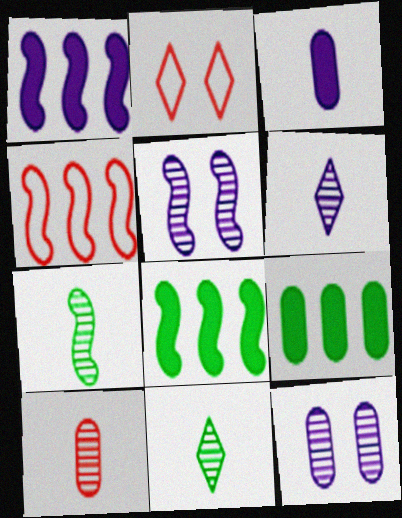[[6, 7, 10]]